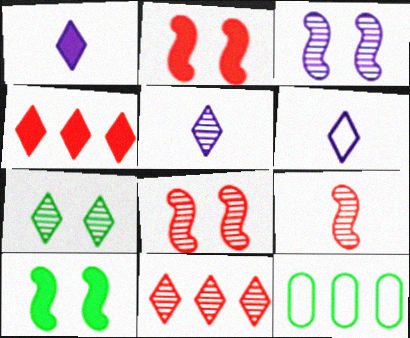[[1, 5, 6], 
[1, 8, 12], 
[2, 5, 12], 
[4, 6, 7], 
[5, 7, 11]]